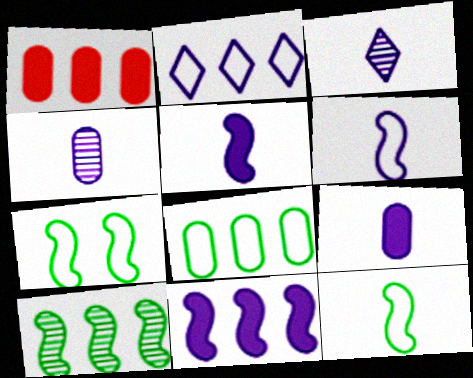[[1, 2, 10], 
[1, 3, 7], 
[3, 6, 9]]